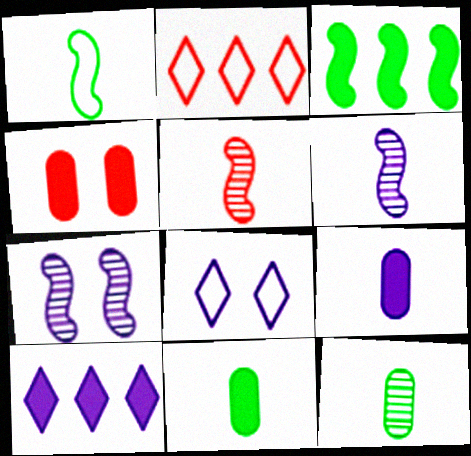[[2, 4, 5], 
[2, 7, 11]]